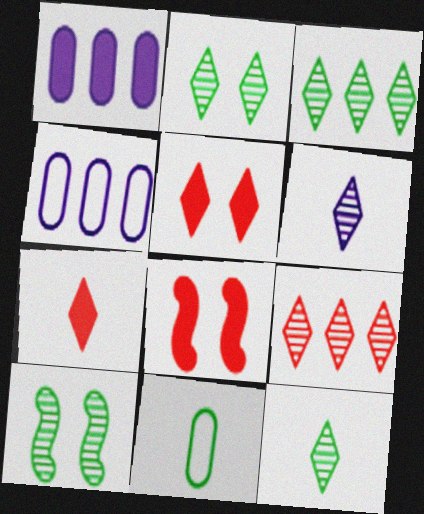[[2, 3, 12], 
[2, 6, 9], 
[4, 7, 10], 
[4, 8, 12]]